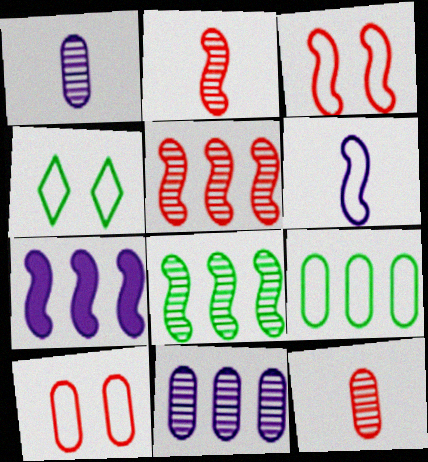[[4, 7, 12]]